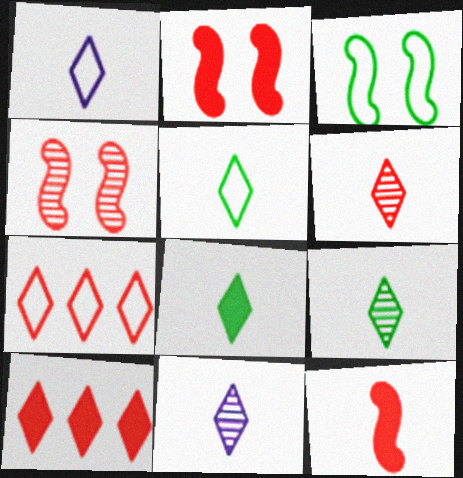[[1, 6, 8], 
[5, 8, 9], 
[6, 9, 11]]